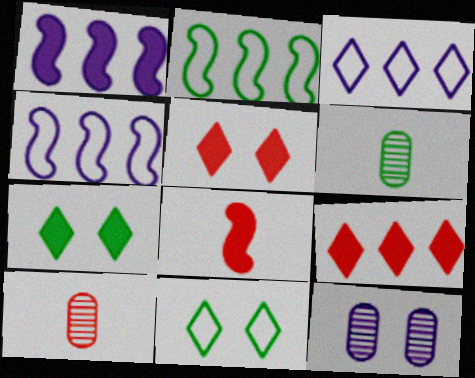[[1, 10, 11], 
[2, 6, 7], 
[4, 5, 6], 
[4, 7, 10]]